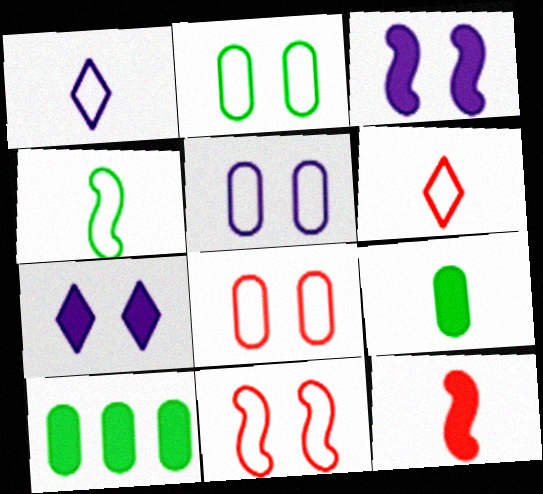[[2, 5, 8], 
[7, 10, 12]]